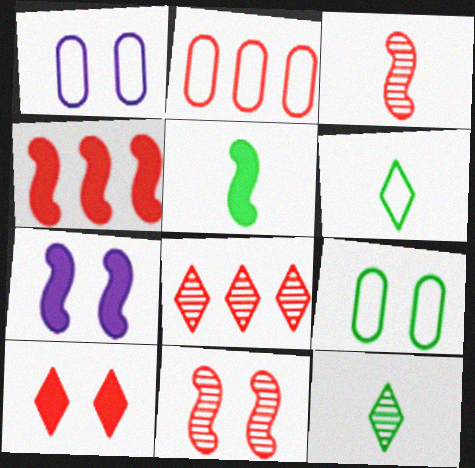[[1, 4, 12], 
[1, 5, 8], 
[2, 3, 10], 
[2, 4, 8], 
[2, 7, 12], 
[4, 5, 7]]